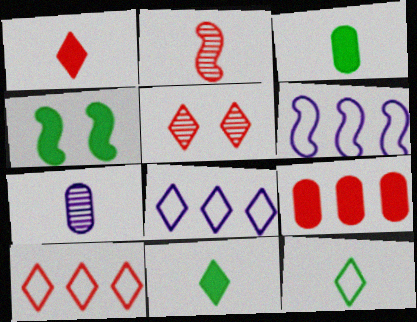[[1, 5, 10], 
[2, 4, 6], 
[3, 5, 6], 
[4, 7, 10], 
[5, 8, 11]]